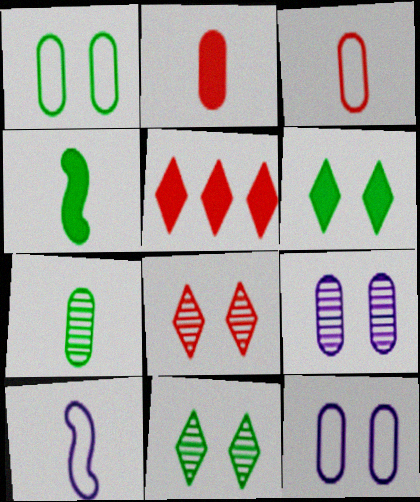[]